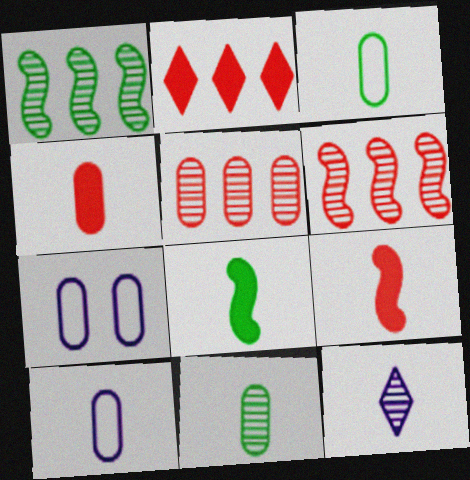[[3, 9, 12], 
[4, 10, 11]]